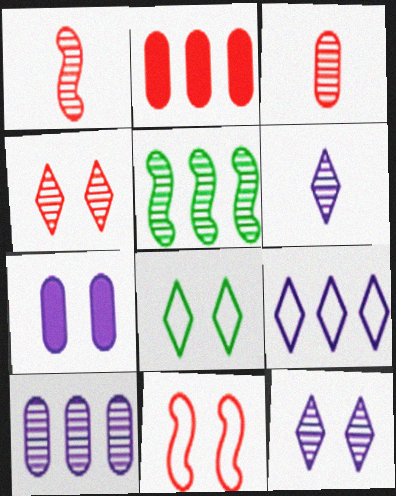[[2, 5, 9], 
[3, 5, 12]]